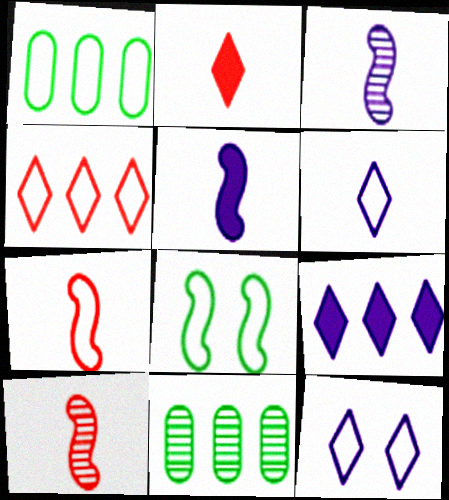[[1, 7, 12]]